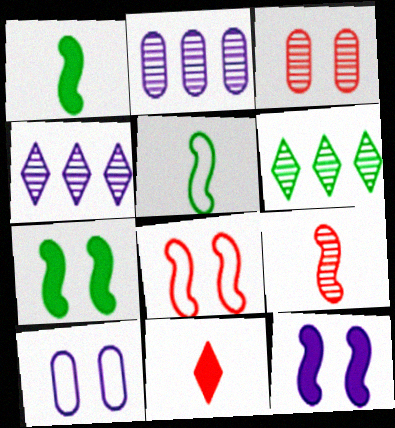[]